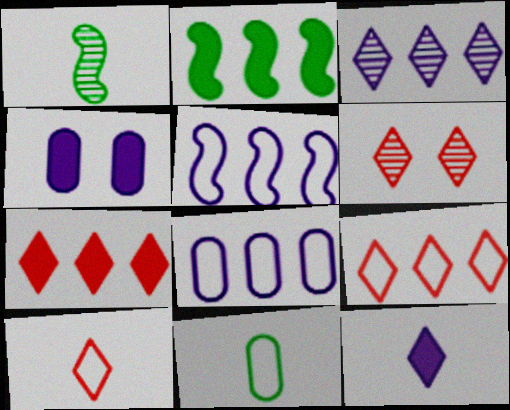[[1, 4, 9], 
[6, 7, 10]]